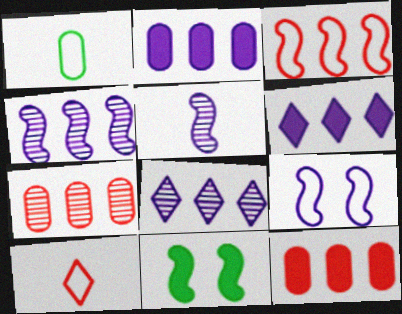[[3, 5, 11]]